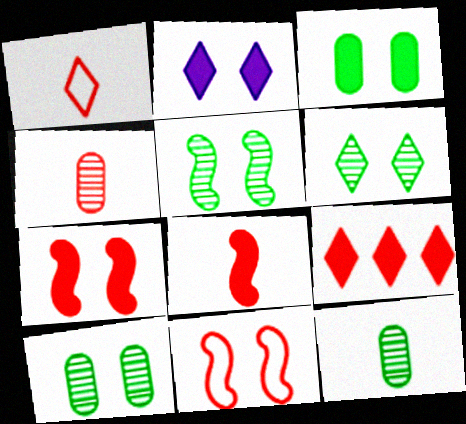[[1, 4, 8], 
[2, 3, 7], 
[2, 10, 11], 
[4, 9, 11], 
[5, 6, 10]]